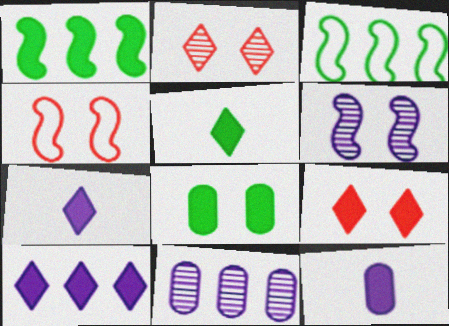[[1, 5, 8], 
[1, 9, 12], 
[2, 3, 12], 
[4, 5, 11], 
[5, 9, 10]]